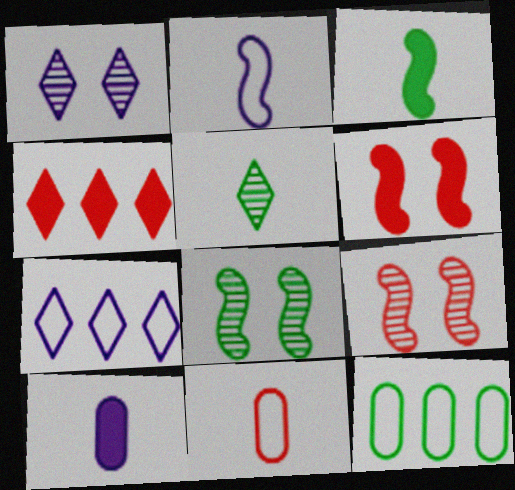[[4, 9, 11]]